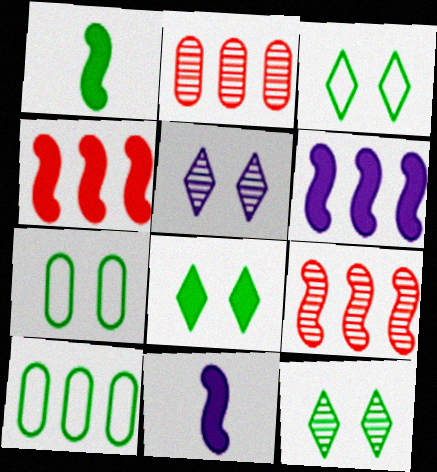[[1, 10, 12], 
[2, 3, 11], 
[3, 8, 12]]